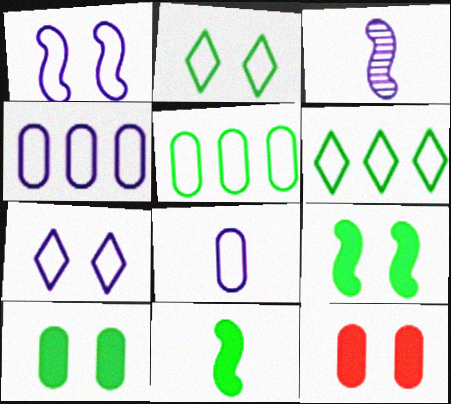[[3, 6, 12]]